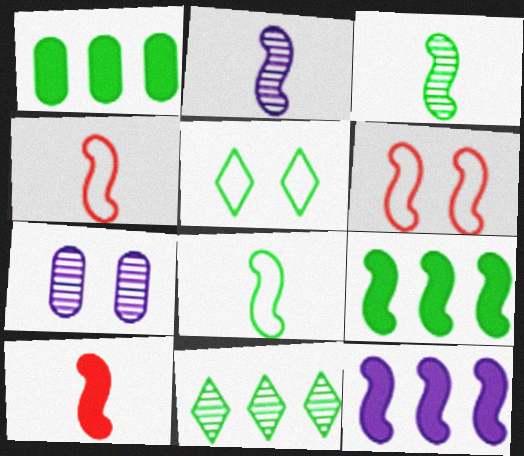[[1, 3, 5], 
[2, 6, 9], 
[2, 8, 10], 
[3, 6, 12]]